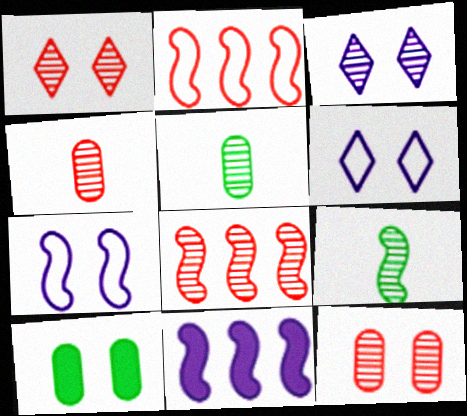[[1, 4, 8], 
[1, 7, 10], 
[3, 5, 8]]